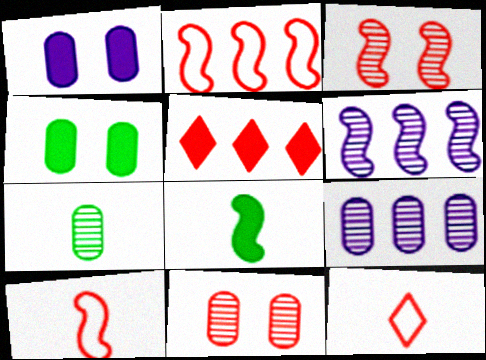[[1, 5, 8], 
[4, 6, 12], 
[5, 10, 11], 
[7, 9, 11]]